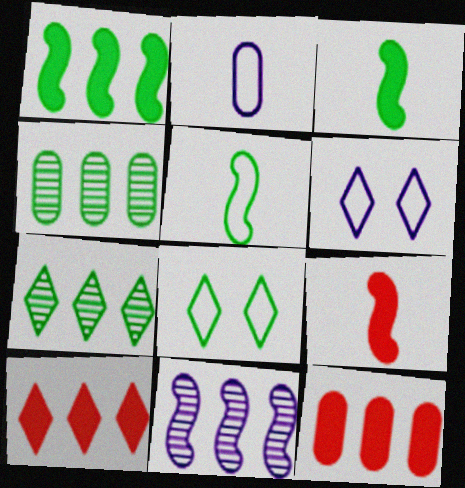[[3, 4, 8], 
[4, 6, 9]]